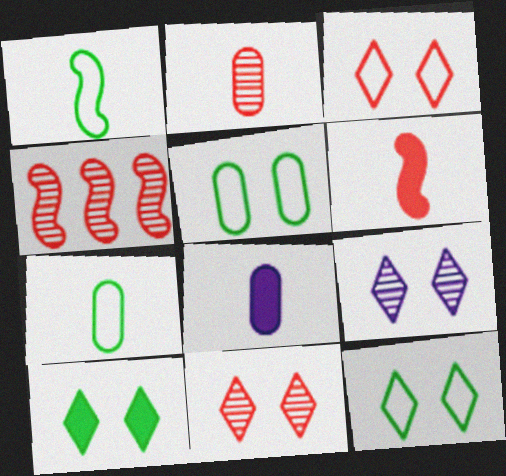[[2, 4, 11], 
[2, 7, 8], 
[3, 9, 10], 
[4, 8, 12]]